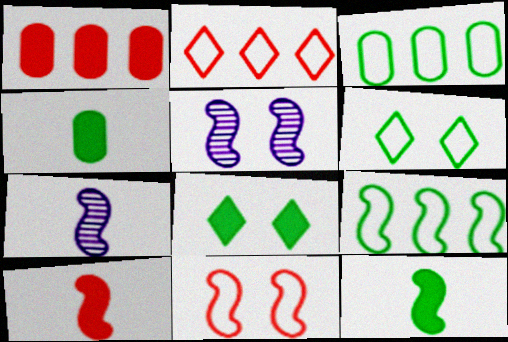[[1, 6, 7], 
[2, 4, 5], 
[5, 9, 10]]